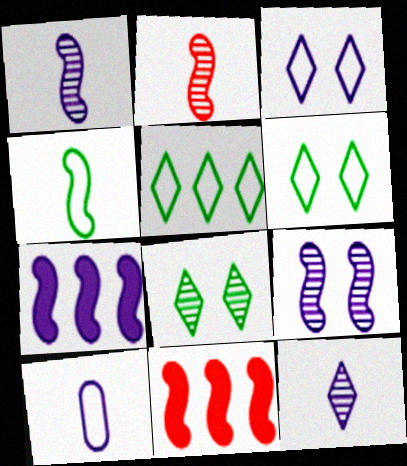[[4, 9, 11], 
[8, 10, 11]]